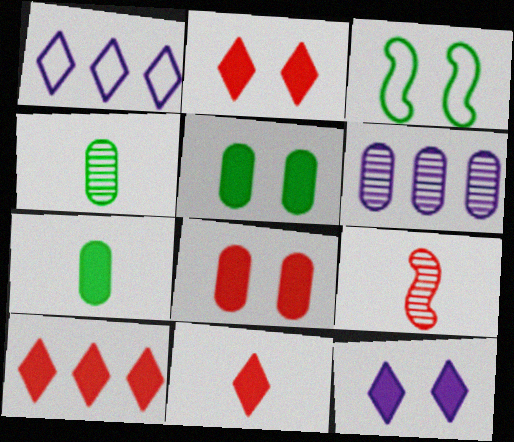[[1, 5, 9], 
[2, 10, 11], 
[3, 6, 11]]